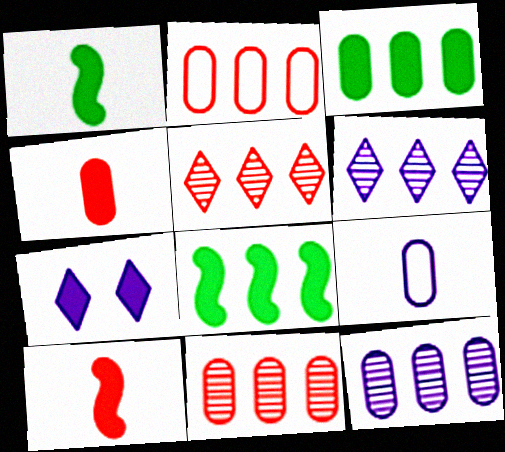[[2, 3, 12], 
[2, 6, 8], 
[3, 7, 10], 
[4, 7, 8]]